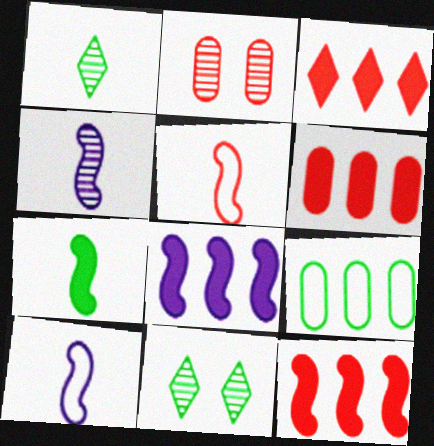[[2, 3, 5], 
[3, 6, 12], 
[4, 5, 7], 
[6, 10, 11], 
[7, 9, 11]]